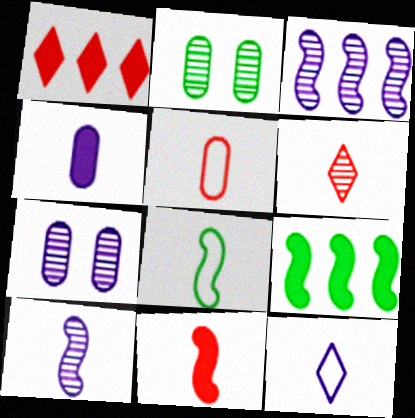[[1, 7, 8], 
[2, 3, 6], 
[4, 6, 8], 
[4, 10, 12], 
[5, 6, 11], 
[5, 8, 12], 
[8, 10, 11]]